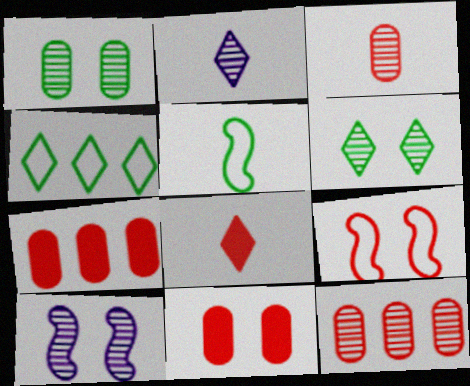[[8, 9, 12]]